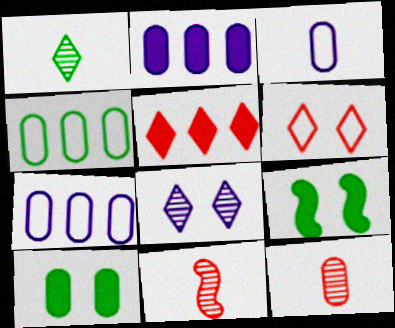[[1, 4, 9], 
[7, 10, 12]]